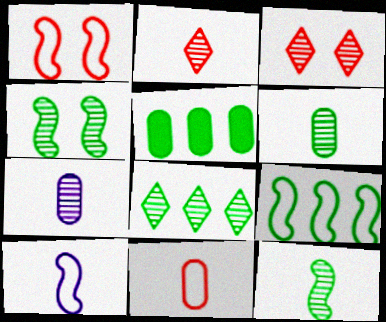[[1, 9, 10], 
[2, 7, 12], 
[3, 5, 10], 
[4, 6, 8], 
[5, 8, 9]]